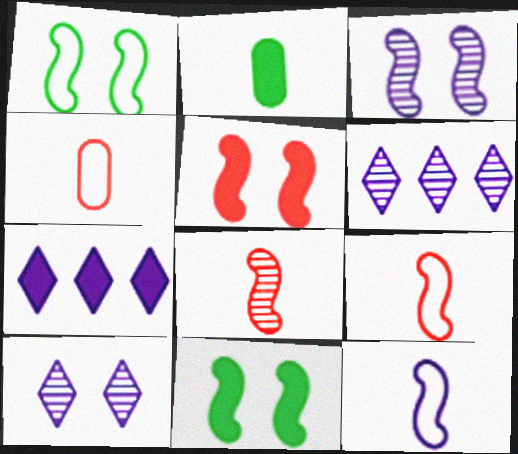[[1, 3, 5], 
[2, 5, 7], 
[4, 6, 11]]